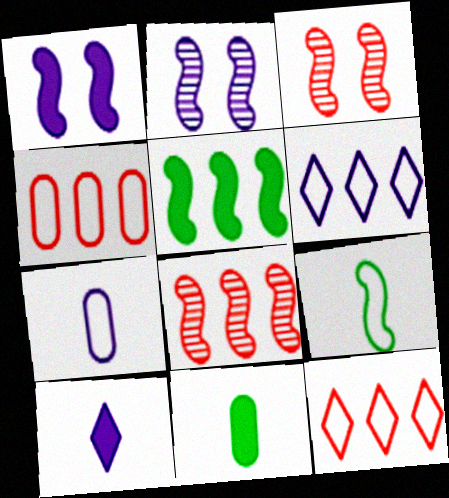[[1, 8, 9], 
[2, 11, 12], 
[3, 6, 11]]